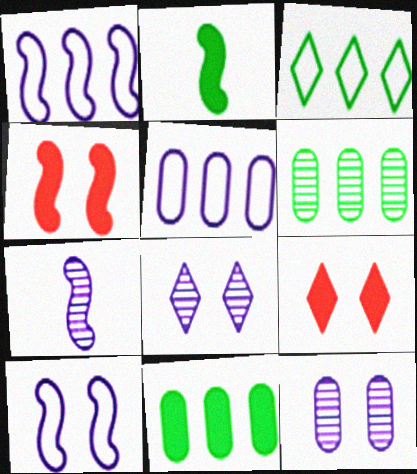[]